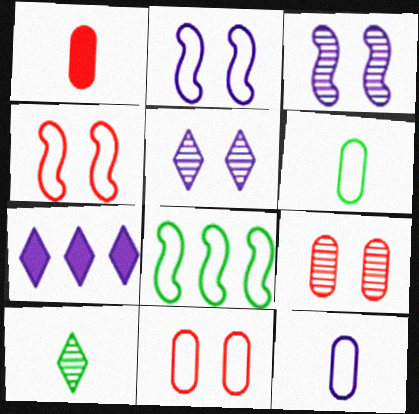[[1, 5, 8], 
[3, 7, 12]]